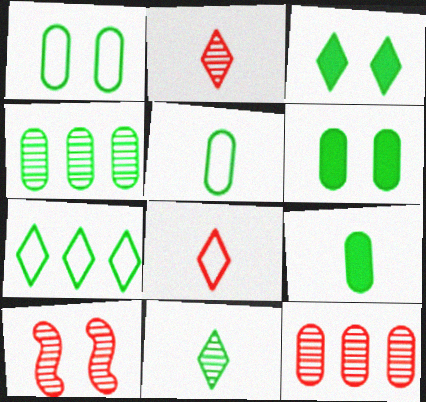[[1, 4, 9], 
[2, 10, 12], 
[3, 7, 11], 
[4, 5, 6]]